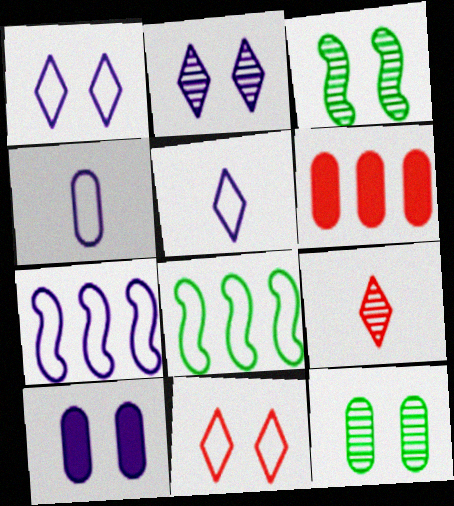[[1, 4, 7], 
[3, 5, 6], 
[3, 10, 11], 
[4, 6, 12], 
[4, 8, 11], 
[8, 9, 10]]